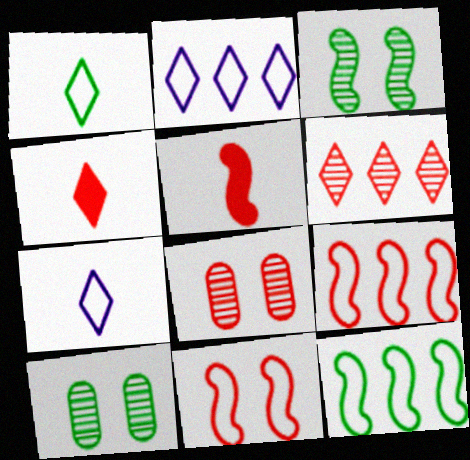[[2, 5, 10], 
[4, 8, 9]]